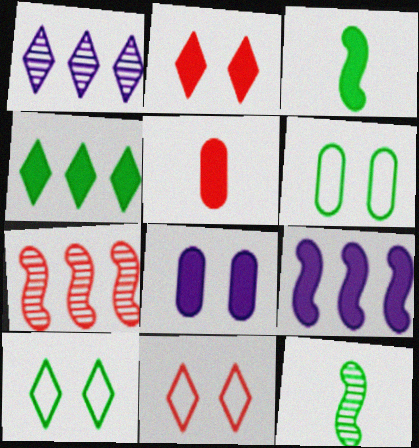[[4, 6, 12], 
[5, 7, 11]]